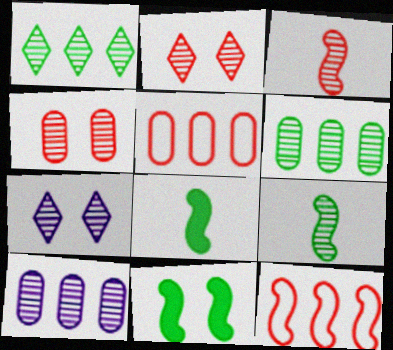[[2, 9, 10], 
[3, 6, 7], 
[5, 7, 8]]